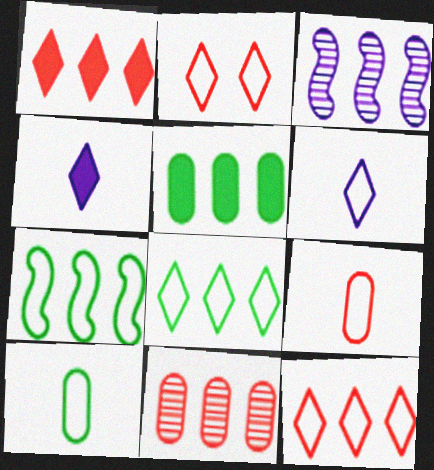[[2, 6, 8], 
[3, 5, 12]]